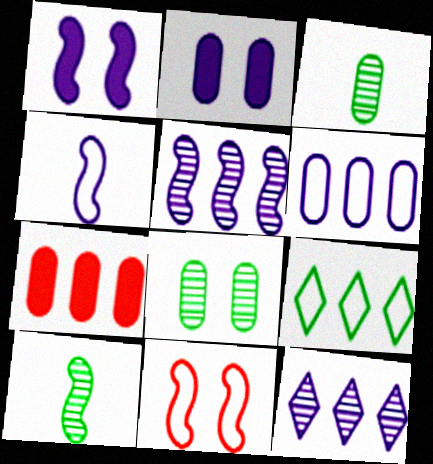[[1, 4, 5], 
[2, 4, 12], 
[5, 7, 9]]